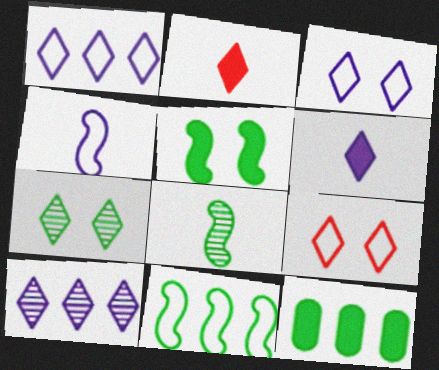[[1, 2, 7], 
[3, 6, 10], 
[5, 8, 11]]